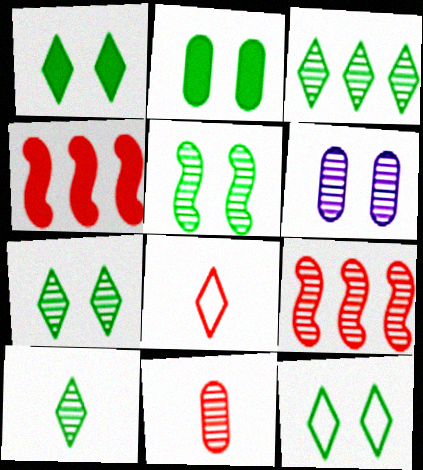[[1, 7, 12], 
[2, 5, 12], 
[3, 7, 10], 
[6, 9, 10]]